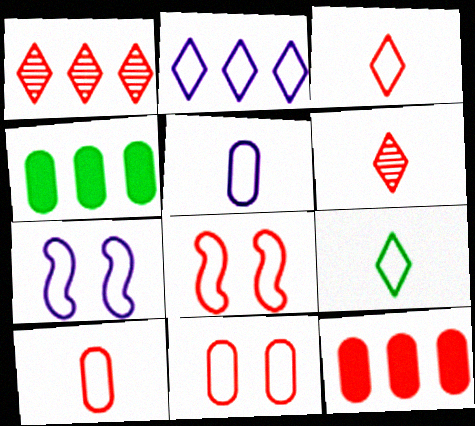[[2, 5, 7], 
[4, 6, 7], 
[6, 8, 12]]